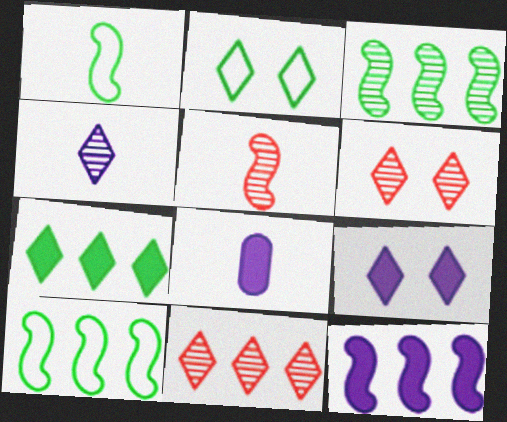[[2, 6, 9], 
[6, 8, 10], 
[8, 9, 12]]